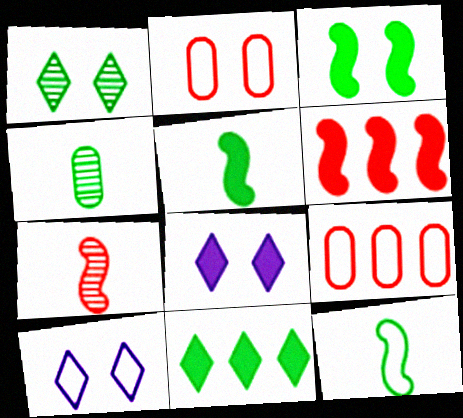[[4, 6, 10], 
[9, 10, 12]]